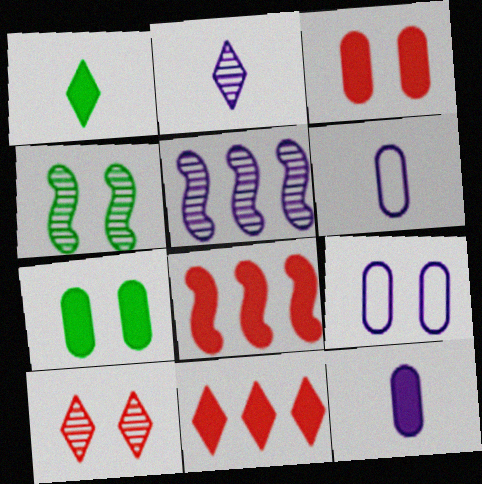[[4, 6, 11]]